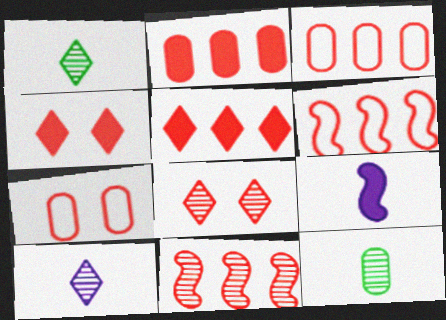[[3, 5, 11]]